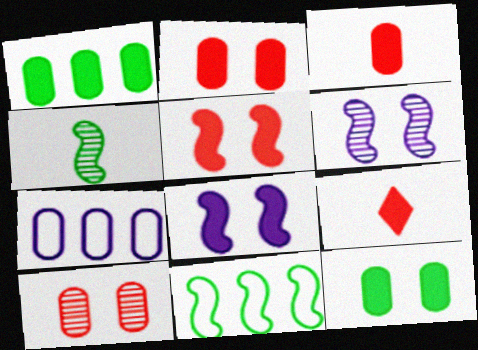[[1, 8, 9]]